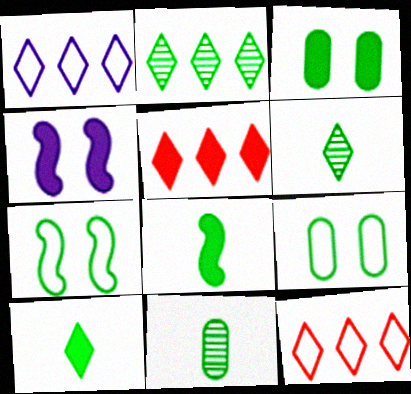[[1, 2, 5], 
[2, 8, 9], 
[4, 11, 12]]